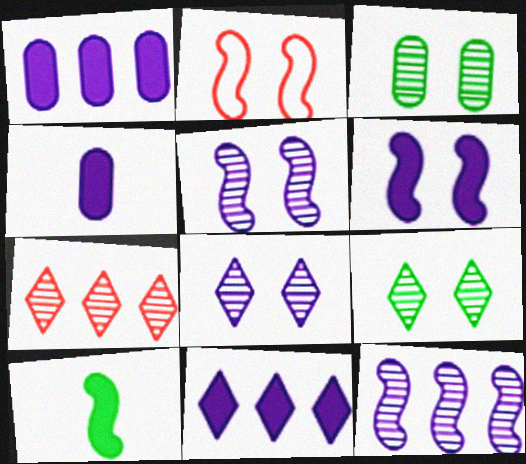[[2, 10, 12], 
[4, 6, 11]]